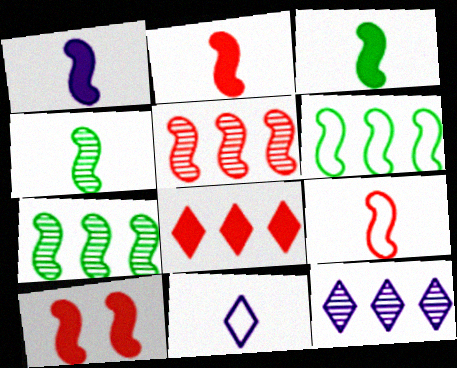[[1, 2, 3], 
[1, 4, 9], 
[5, 9, 10]]